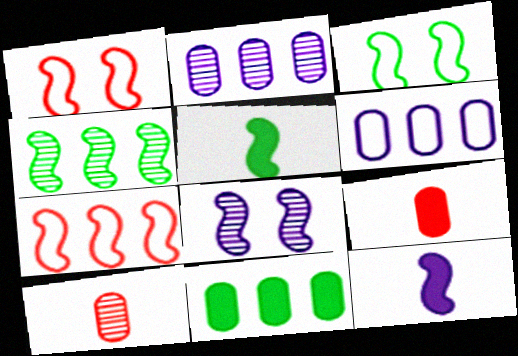[[1, 4, 12], 
[3, 4, 5], 
[5, 7, 8]]